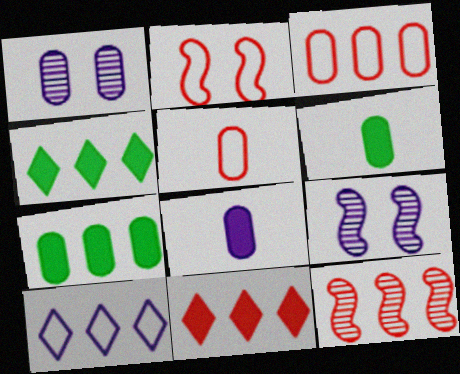[[1, 3, 6], 
[1, 5, 7], 
[3, 11, 12], 
[4, 5, 9], 
[7, 10, 12], 
[8, 9, 10]]